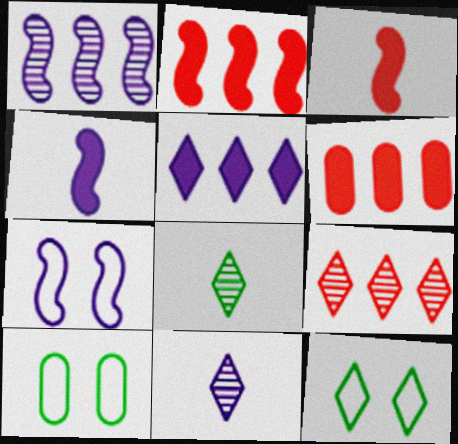[[1, 4, 7], 
[2, 10, 11], 
[4, 9, 10], 
[6, 7, 8]]